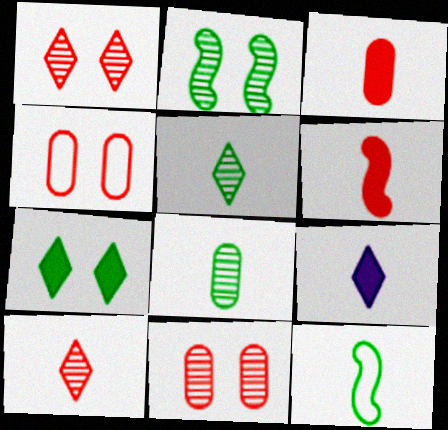[]